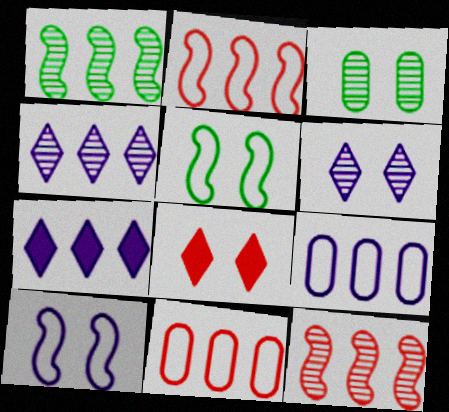[[1, 7, 11], 
[3, 8, 10]]